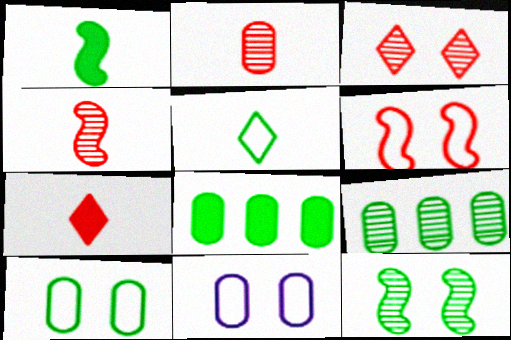[[2, 8, 11], 
[5, 8, 12]]